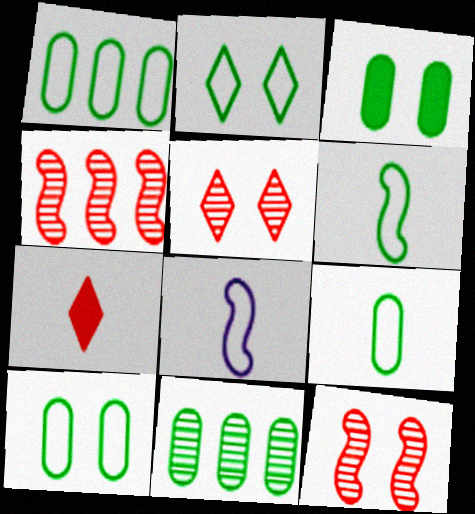[[1, 2, 6], 
[1, 9, 10], 
[3, 9, 11]]